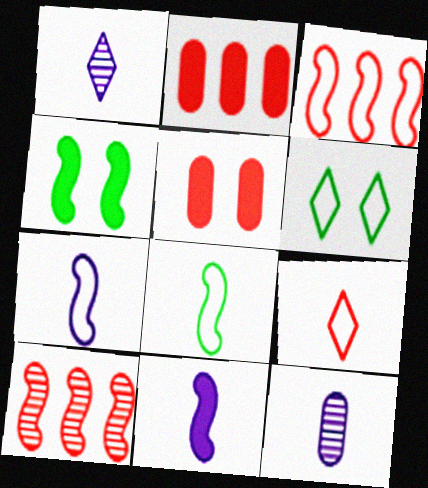[[4, 7, 10], 
[5, 9, 10]]